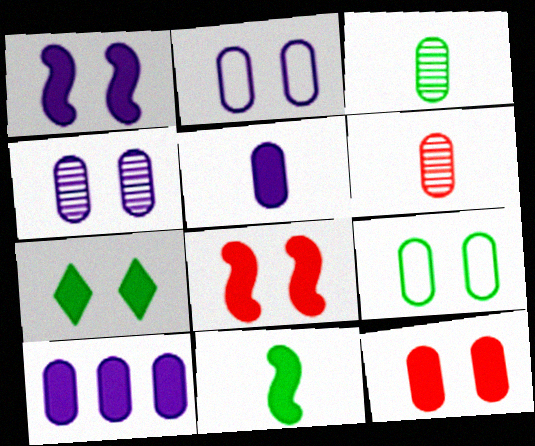[[1, 7, 12], 
[4, 9, 12], 
[6, 9, 10]]